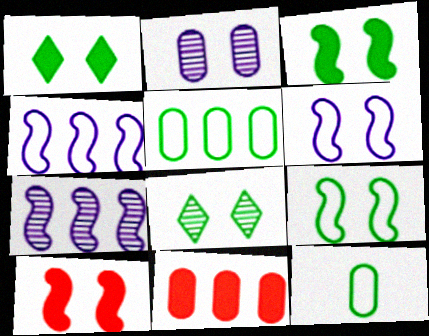[[2, 11, 12]]